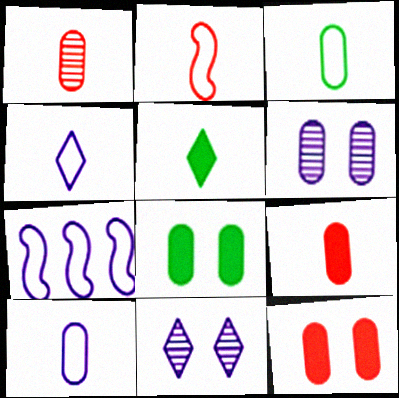[[2, 3, 4]]